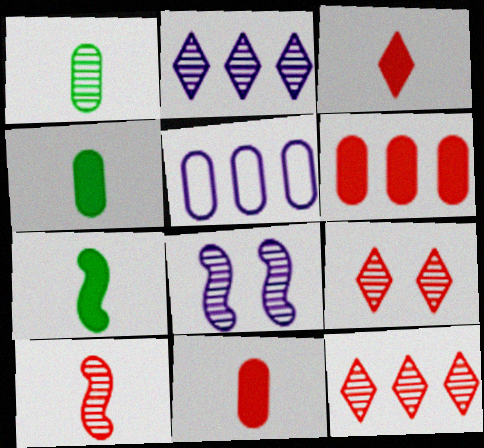[[1, 8, 12], 
[5, 7, 9]]